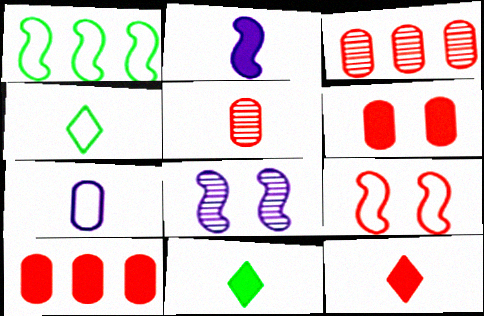[[2, 4, 5], 
[3, 9, 12], 
[4, 8, 10]]